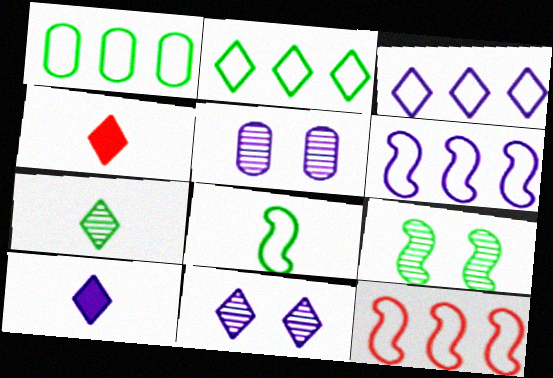[[1, 3, 12], 
[2, 4, 11], 
[3, 10, 11], 
[5, 6, 10]]